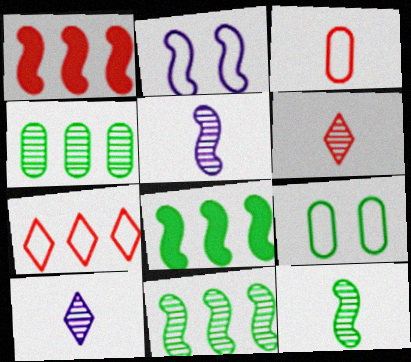[[1, 2, 12], 
[1, 9, 10]]